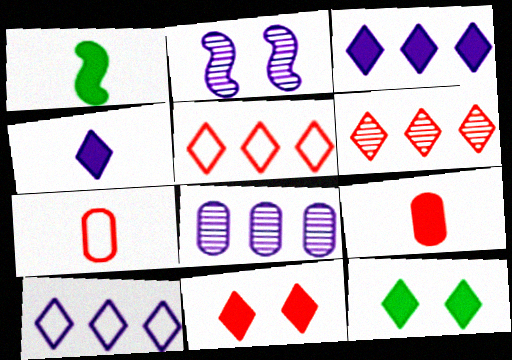[[1, 4, 9]]